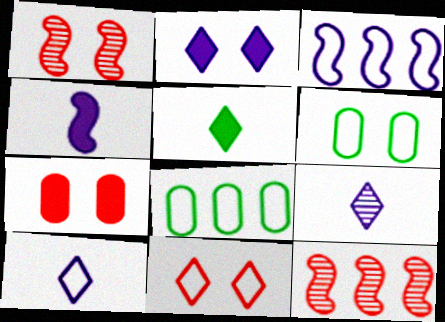[[1, 2, 6], 
[1, 7, 11]]